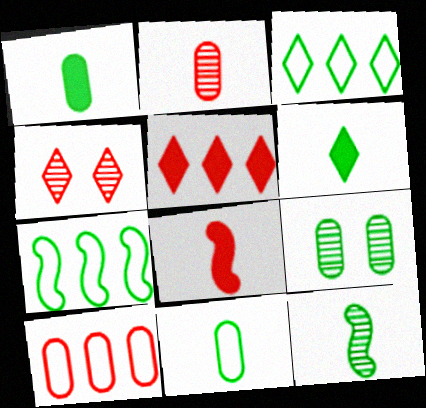[[4, 8, 10], 
[6, 7, 9], 
[6, 11, 12]]